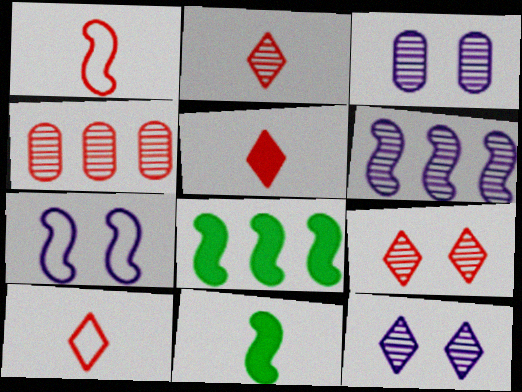[[2, 5, 10], 
[3, 8, 10]]